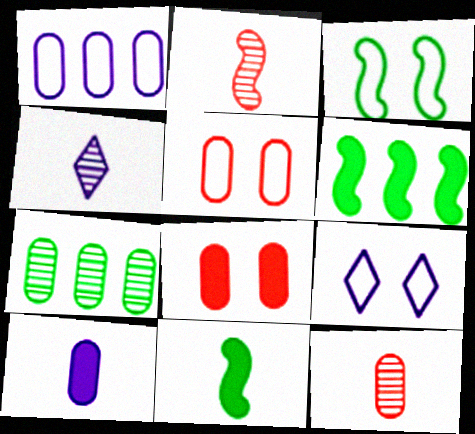[[3, 5, 9], 
[4, 5, 6], 
[5, 7, 10], 
[6, 9, 12]]